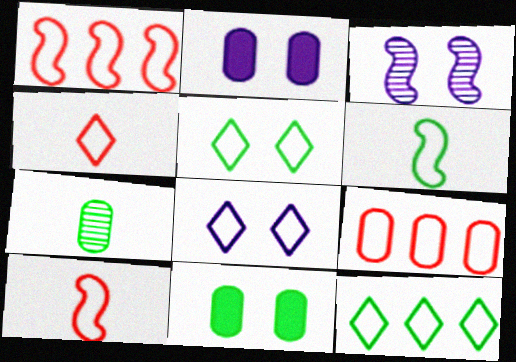[[2, 3, 8], 
[2, 7, 9], 
[4, 8, 12], 
[6, 8, 9]]